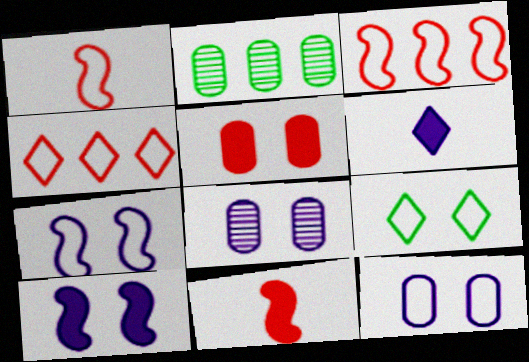[]